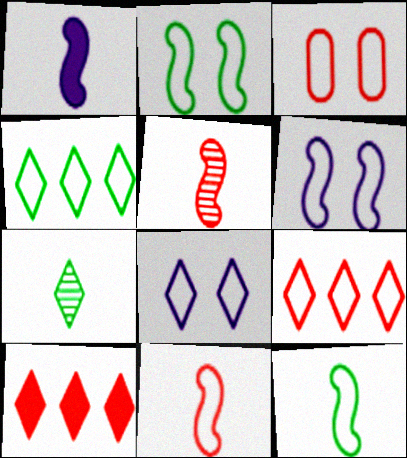[[1, 5, 12], 
[2, 3, 8], 
[3, 5, 10], 
[3, 9, 11], 
[7, 8, 10]]